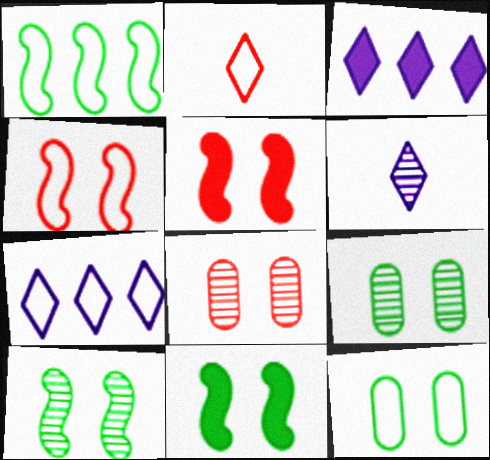[]